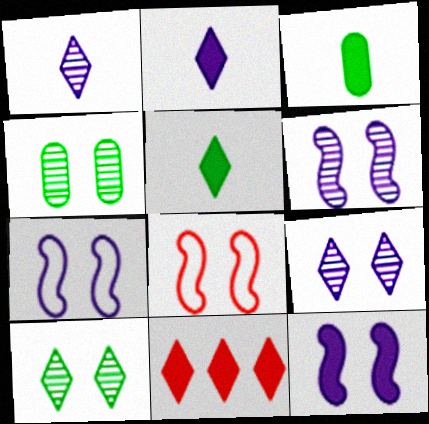[[3, 11, 12], 
[6, 7, 12]]